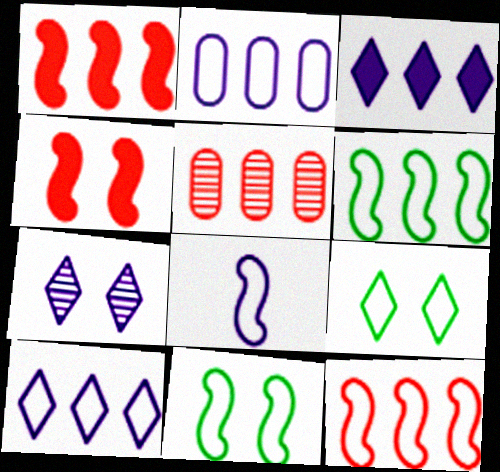[[3, 5, 6], 
[8, 11, 12]]